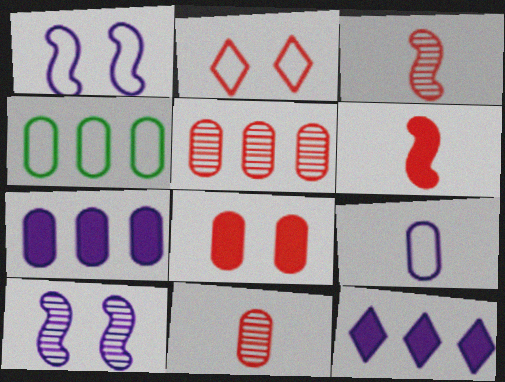[[2, 5, 6], 
[4, 5, 7], 
[9, 10, 12]]